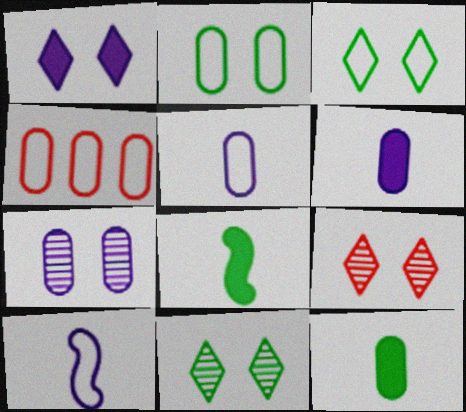[[1, 3, 9], 
[2, 4, 5], 
[3, 4, 10], 
[4, 7, 12]]